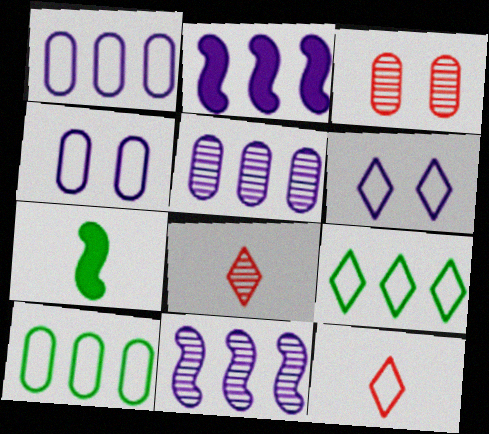[[6, 9, 12]]